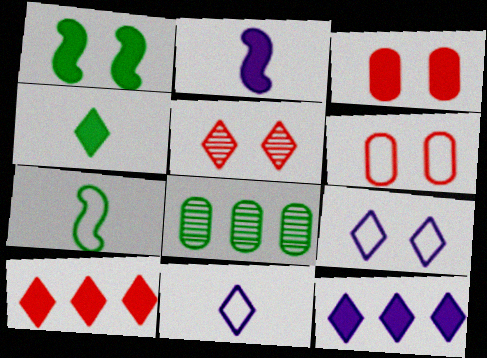[]